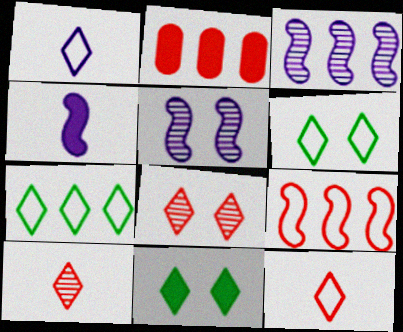[[2, 3, 7], 
[2, 4, 11]]